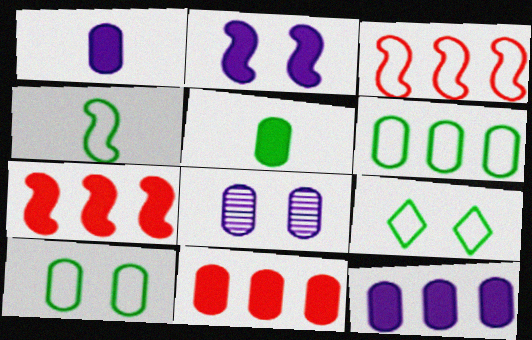[[4, 6, 9]]